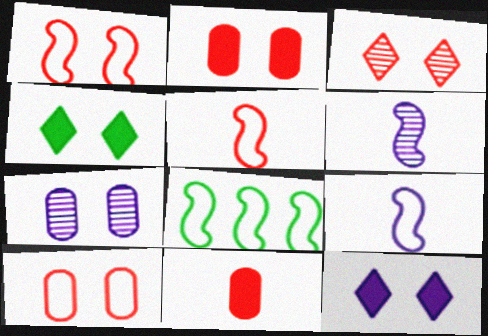[[1, 2, 3], 
[1, 4, 7], 
[1, 8, 9]]